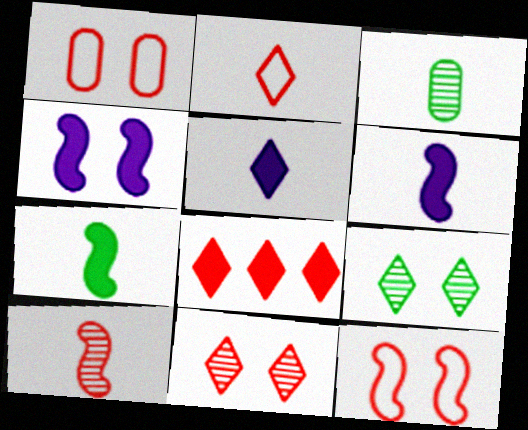[[1, 4, 9], 
[1, 8, 10], 
[2, 3, 6], 
[2, 8, 11]]